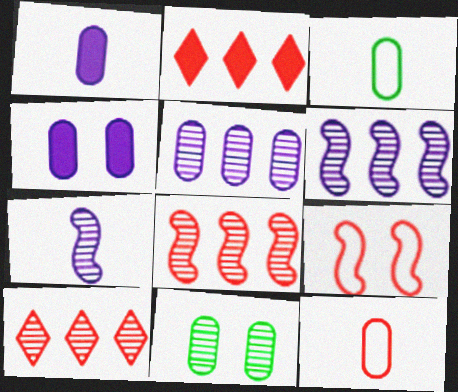[[7, 10, 11]]